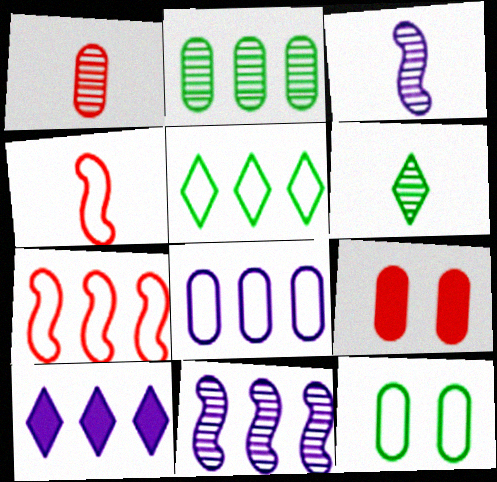[[1, 3, 6], 
[2, 7, 10], 
[3, 5, 9], 
[5, 7, 8], 
[8, 10, 11]]